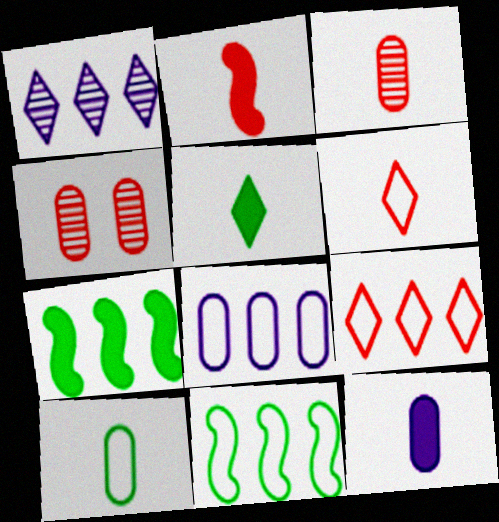[[2, 3, 6], 
[2, 4, 9], 
[2, 5, 12], 
[3, 10, 12], 
[8, 9, 11]]